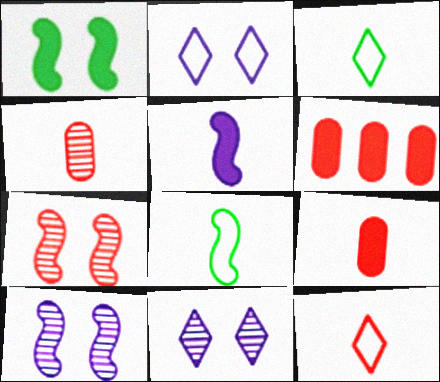[[3, 4, 5], 
[3, 6, 10], 
[6, 7, 12], 
[6, 8, 11]]